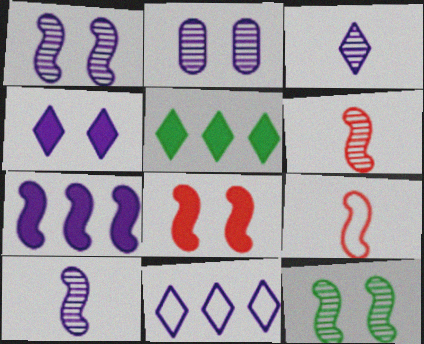[[2, 5, 9], 
[3, 4, 11], 
[7, 9, 12]]